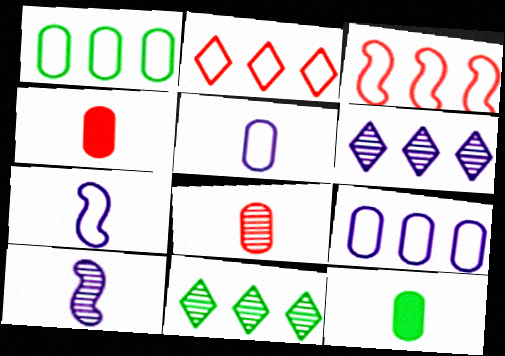[[5, 8, 12]]